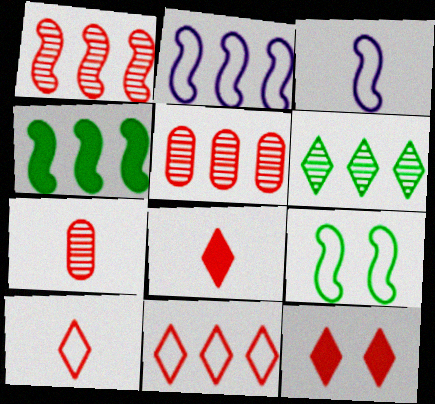[[1, 2, 4]]